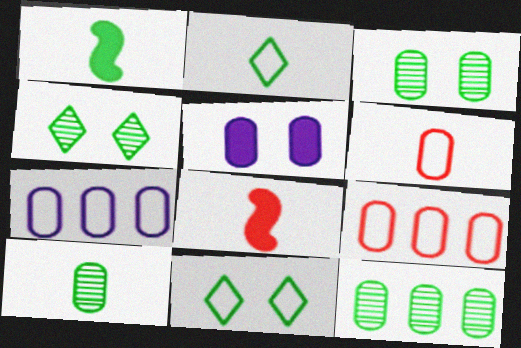[[1, 2, 10], 
[1, 11, 12], 
[3, 10, 12], 
[4, 7, 8], 
[5, 6, 12], 
[5, 9, 10]]